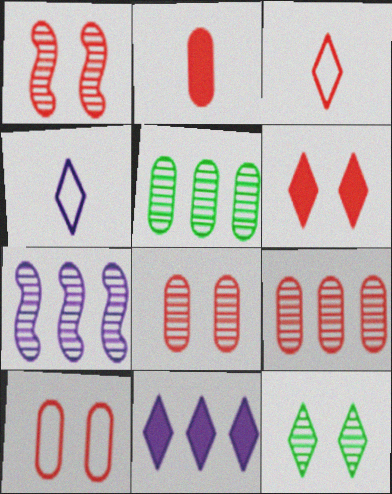[[1, 6, 10], 
[2, 9, 10], 
[3, 11, 12]]